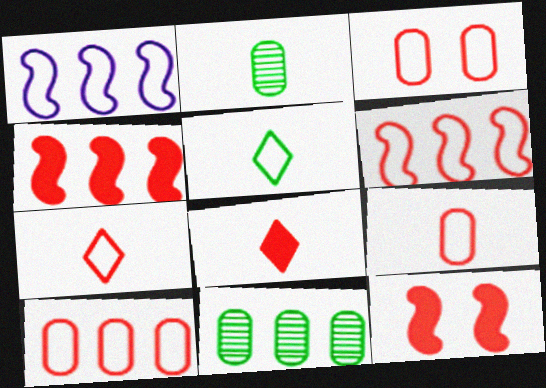[[1, 3, 5], 
[3, 6, 7], 
[3, 9, 10]]